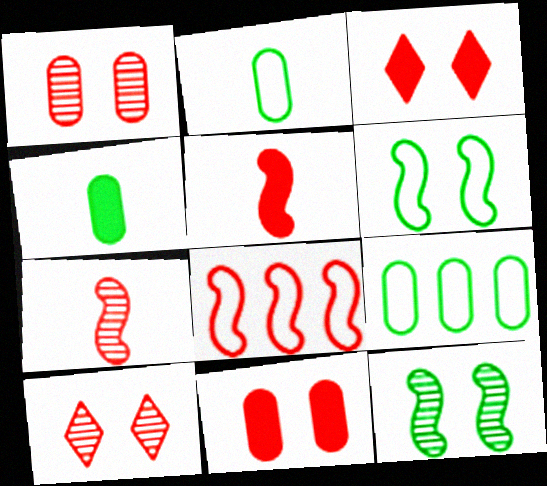[]